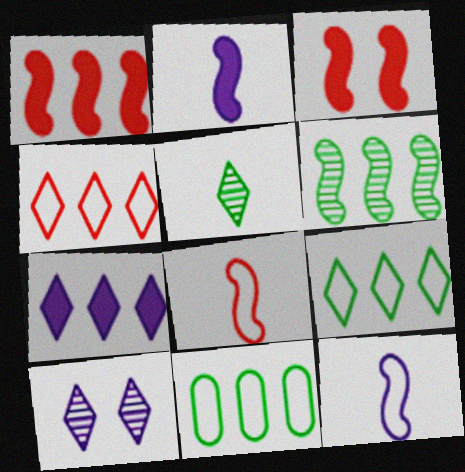[[3, 6, 12]]